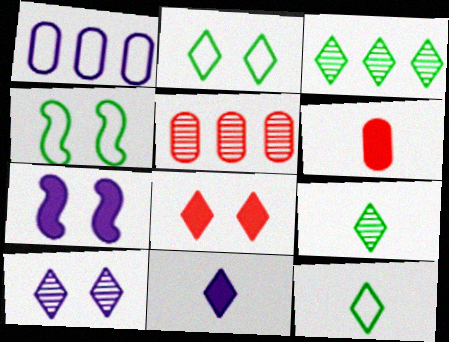[[2, 8, 10], 
[4, 5, 11], 
[5, 7, 12]]